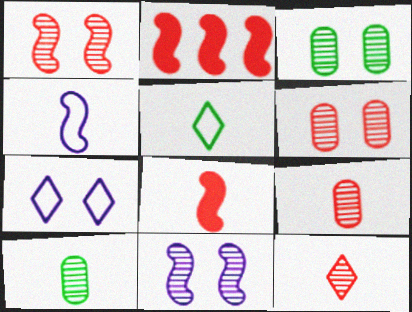[[2, 7, 10]]